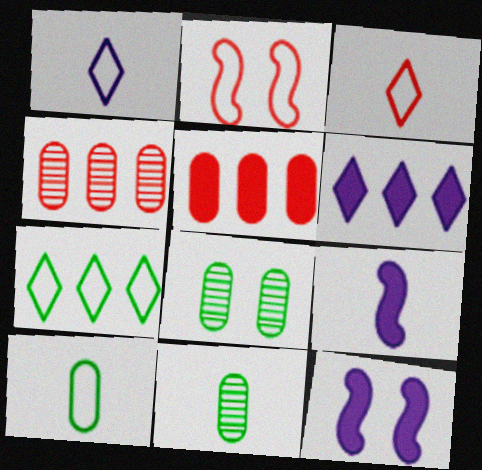[[2, 6, 11], 
[3, 9, 11]]